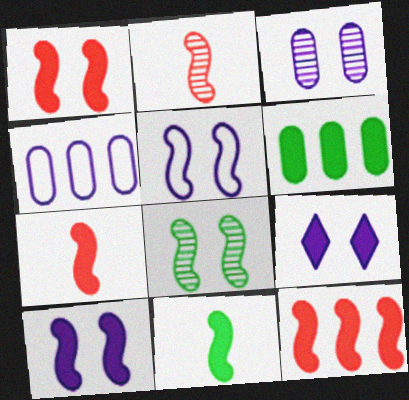[[1, 5, 8], 
[1, 7, 12], 
[3, 5, 9], 
[6, 7, 9], 
[10, 11, 12]]